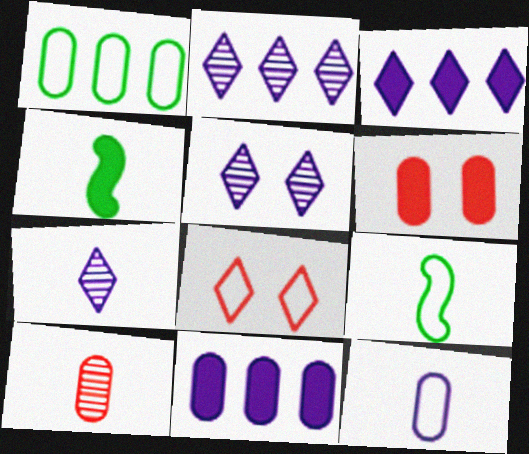[[2, 5, 7], 
[2, 6, 9], 
[3, 4, 6]]